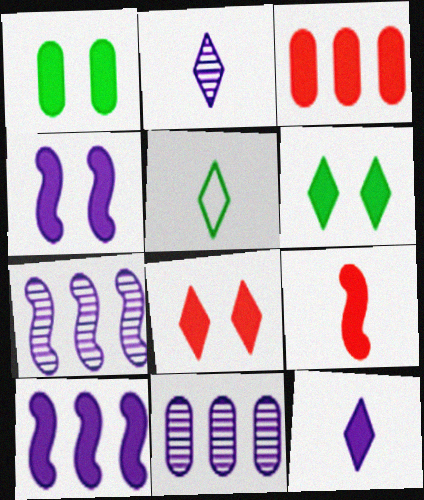[[1, 4, 8], 
[3, 8, 9]]